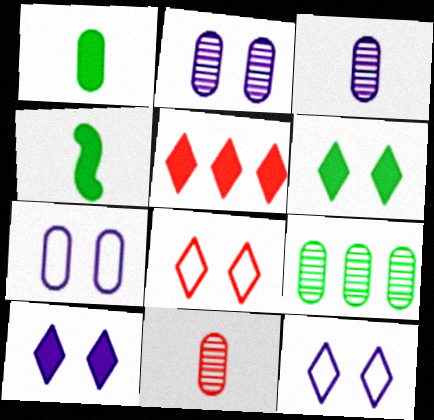[[2, 9, 11]]